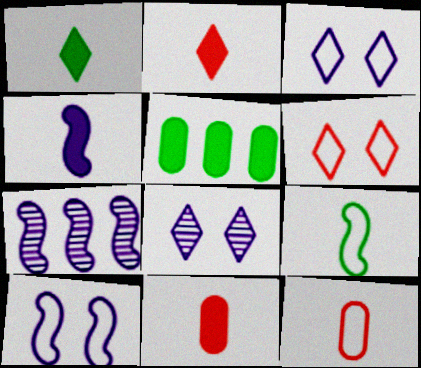[[1, 4, 11], 
[4, 7, 10]]